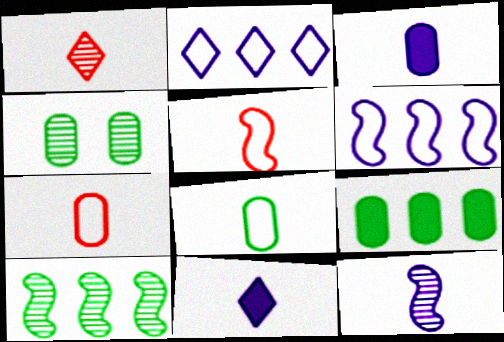[[4, 8, 9]]